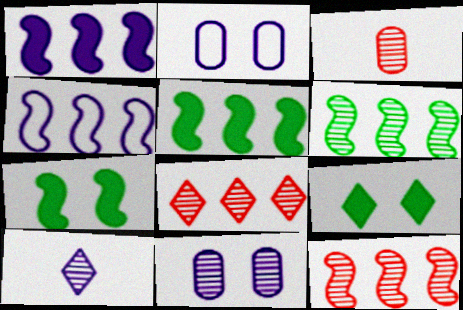[[1, 2, 10], 
[3, 4, 9], 
[4, 5, 12]]